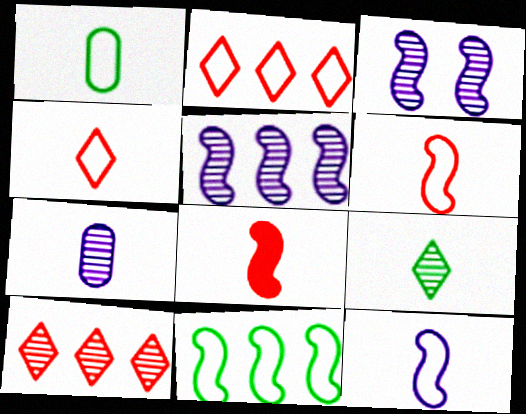[[1, 4, 12], 
[3, 8, 11]]